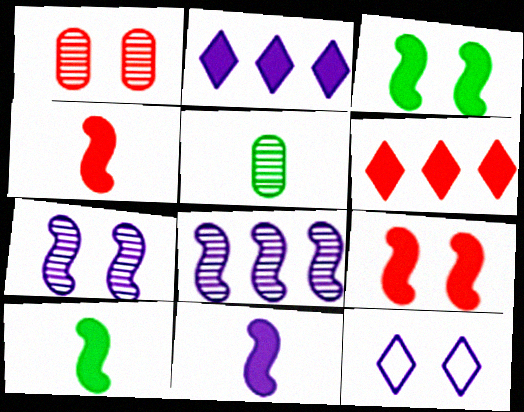[[1, 3, 12], 
[4, 10, 11]]